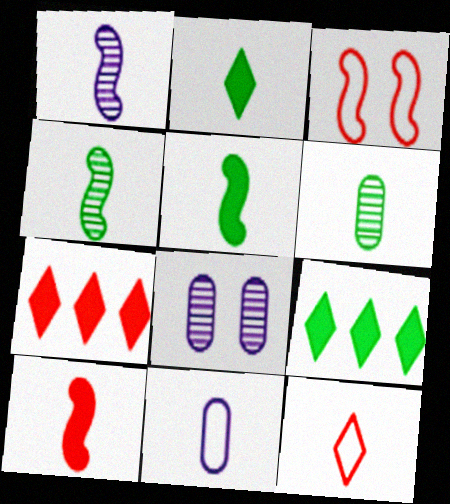[]